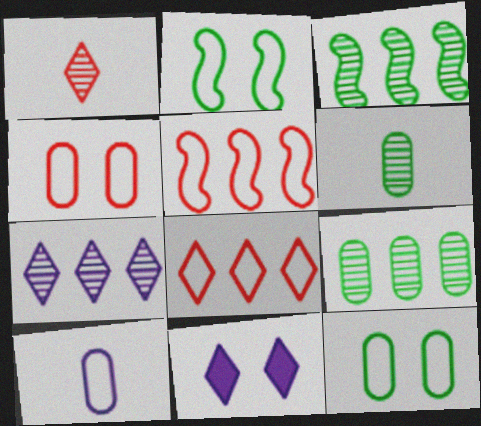[[2, 8, 10], 
[5, 6, 11]]